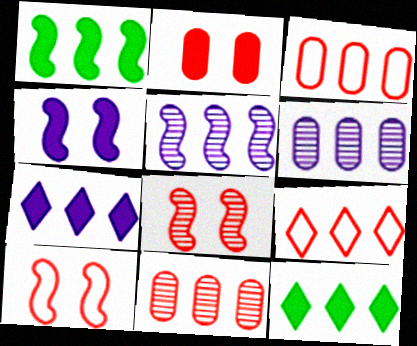[[1, 6, 9], 
[3, 5, 12]]